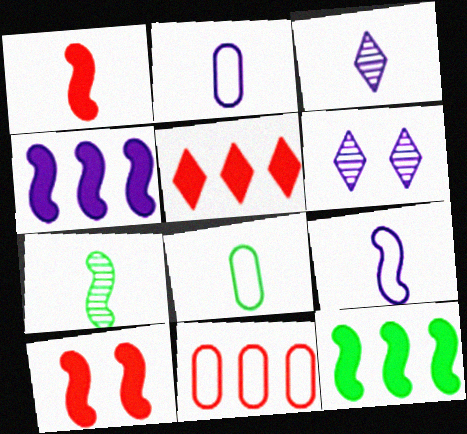[[1, 3, 8], 
[1, 7, 9], 
[2, 4, 6]]